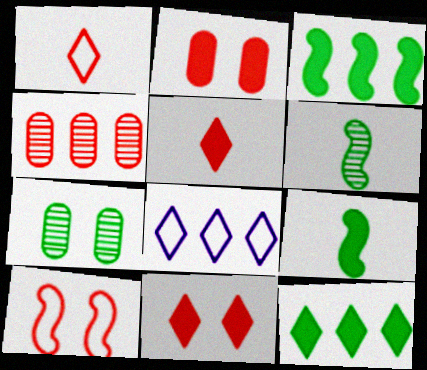[[2, 6, 8], 
[3, 4, 8], 
[4, 5, 10]]